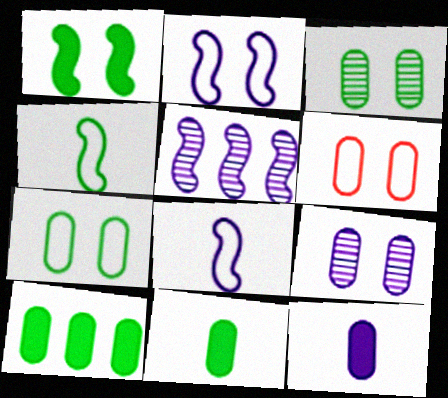[]